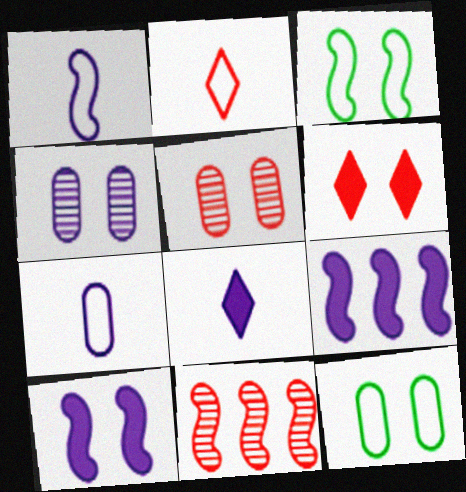[[3, 4, 6], 
[8, 11, 12]]